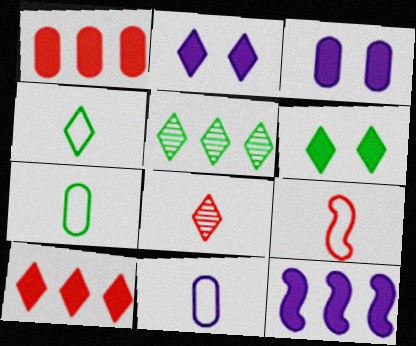[[3, 5, 9], 
[4, 5, 6], 
[4, 9, 11]]